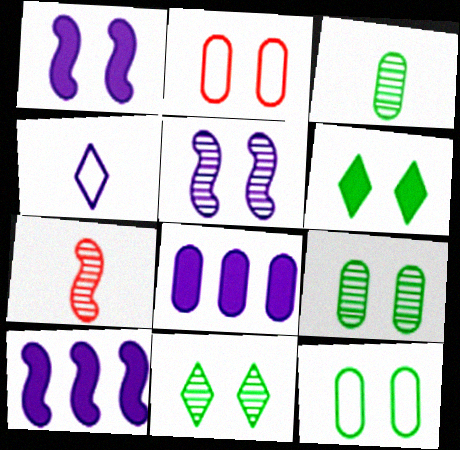[[1, 2, 11], 
[2, 3, 8], 
[2, 5, 6], 
[4, 5, 8]]